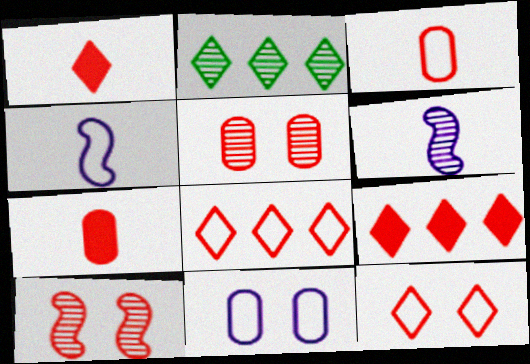[[2, 5, 6], 
[3, 9, 10], 
[7, 8, 10]]